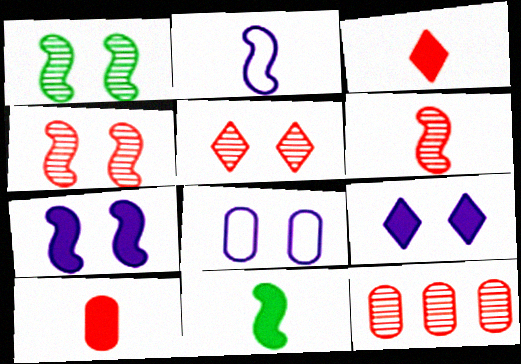[[2, 6, 11], 
[5, 6, 12]]